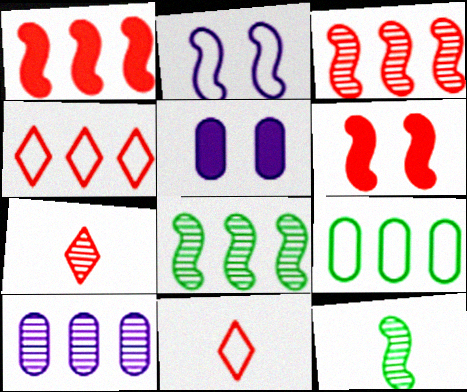[[1, 2, 12], 
[2, 9, 11], 
[4, 5, 12], 
[5, 8, 11]]